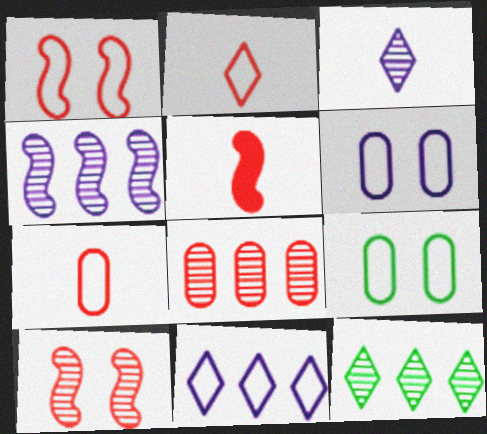[[4, 8, 12], 
[5, 6, 12]]